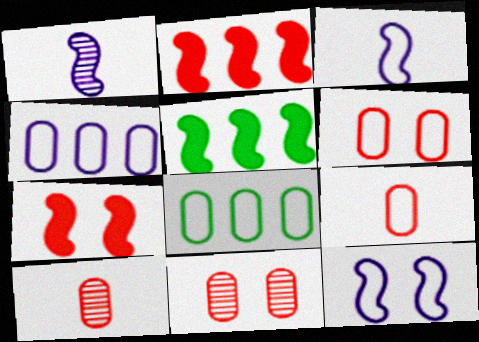[]